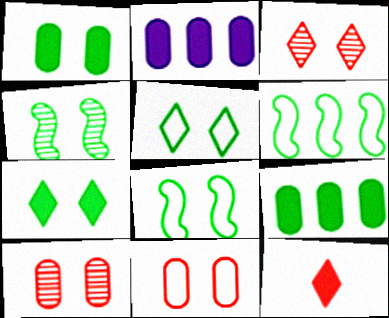[[1, 4, 5]]